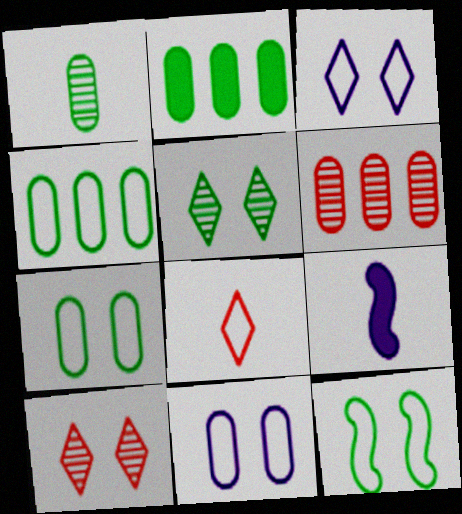[[1, 2, 7], 
[1, 8, 9], 
[4, 9, 10]]